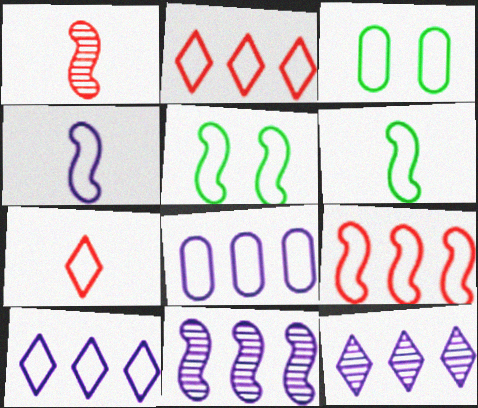[[2, 3, 4], 
[4, 5, 9], 
[5, 7, 8]]